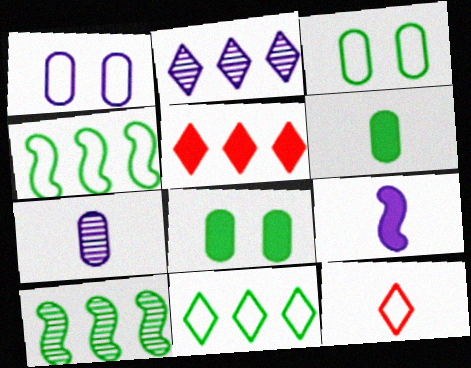[[1, 2, 9], 
[1, 4, 12], 
[2, 5, 11], 
[5, 8, 9]]